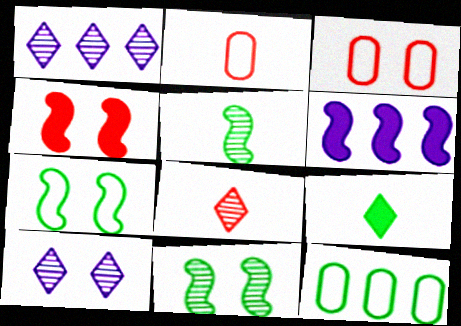[[9, 11, 12]]